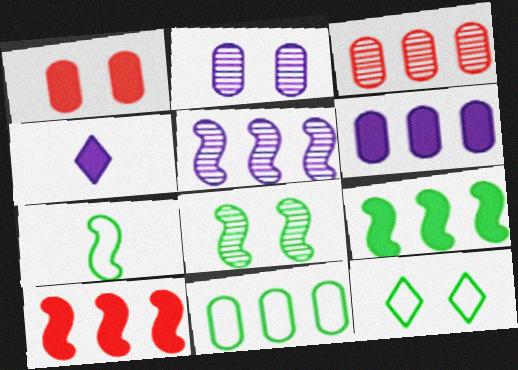[[1, 4, 9], 
[3, 6, 11], 
[7, 8, 9], 
[7, 11, 12]]